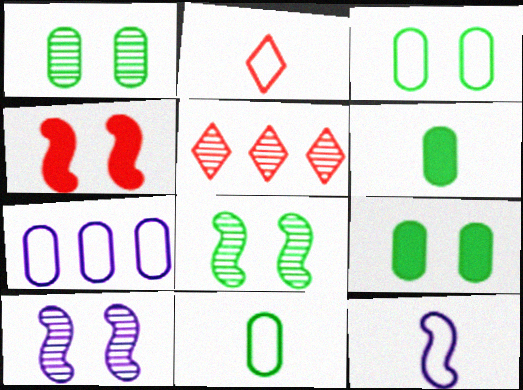[[1, 3, 9], 
[2, 11, 12], 
[5, 9, 12]]